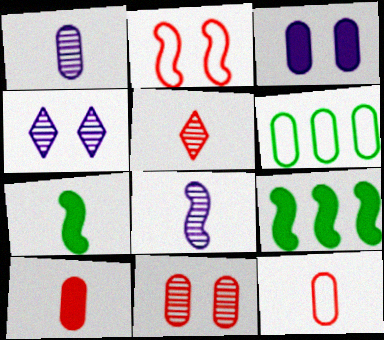[[2, 8, 9], 
[4, 9, 12]]